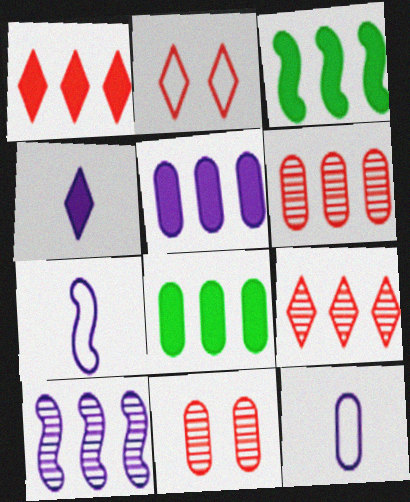[[1, 3, 5], 
[8, 11, 12]]